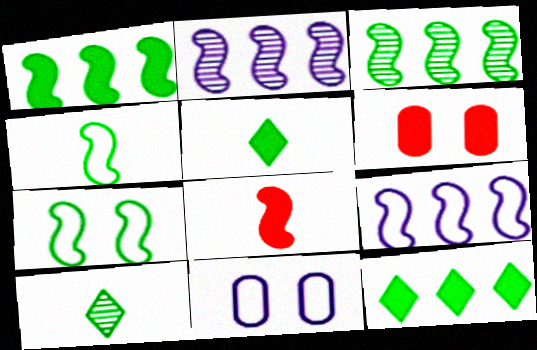[[2, 7, 8], 
[6, 9, 10]]